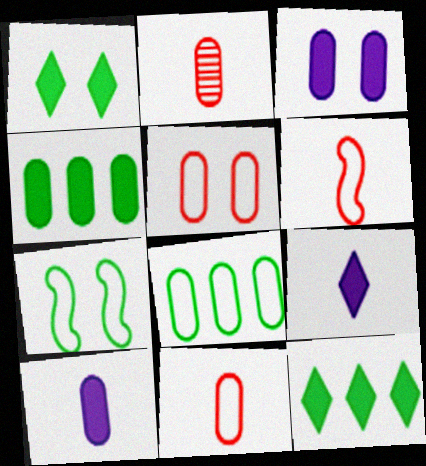[[2, 3, 8]]